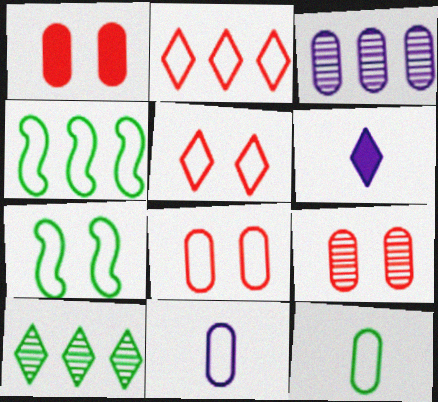[[1, 3, 12], 
[1, 8, 9], 
[2, 7, 11], 
[4, 5, 11], 
[4, 6, 9], 
[5, 6, 10]]